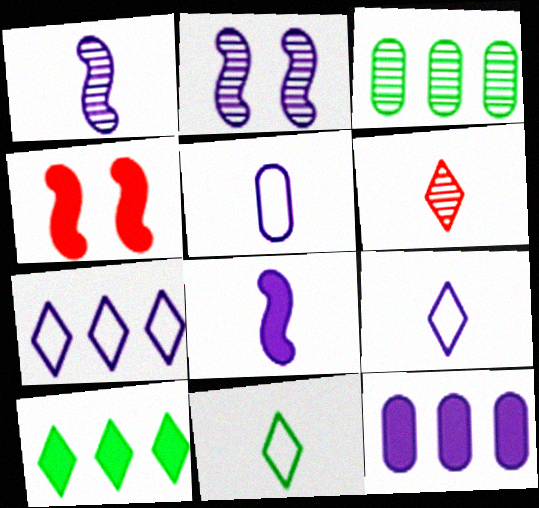[[2, 3, 6], 
[2, 9, 12], 
[3, 4, 9]]